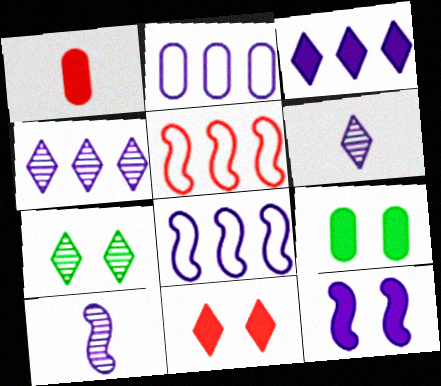[[1, 7, 8], 
[2, 6, 12], 
[5, 6, 9], 
[8, 10, 12], 
[9, 11, 12]]